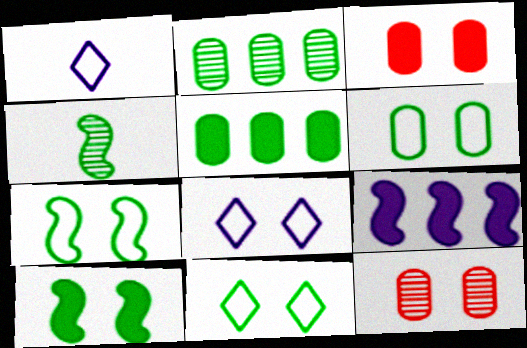[[4, 5, 11], 
[6, 7, 11], 
[8, 10, 12]]